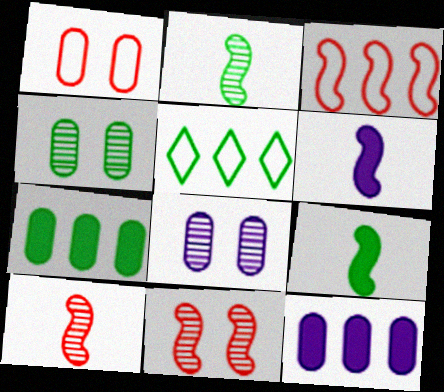[[4, 5, 9]]